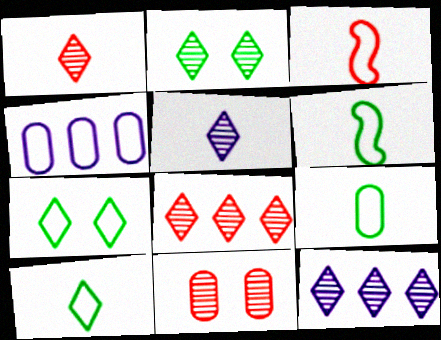[[1, 2, 12], 
[2, 5, 8], 
[3, 4, 7], 
[6, 9, 10]]